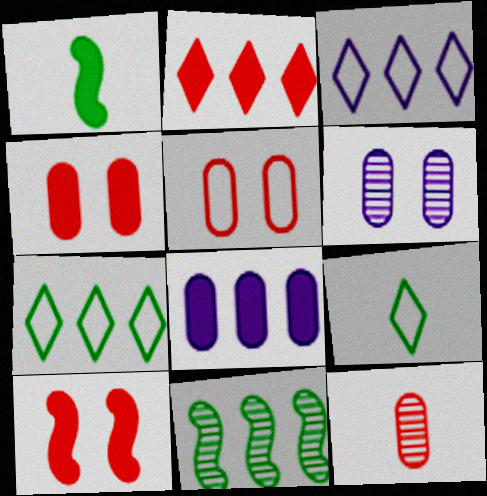[]